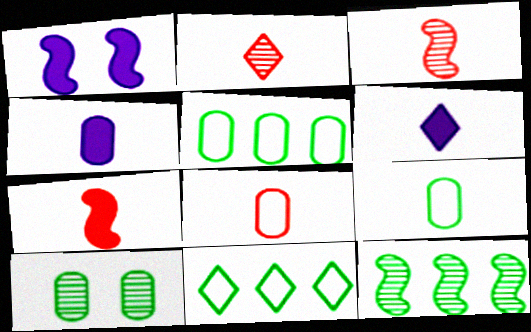[[1, 2, 5], 
[2, 7, 8], 
[3, 6, 9]]